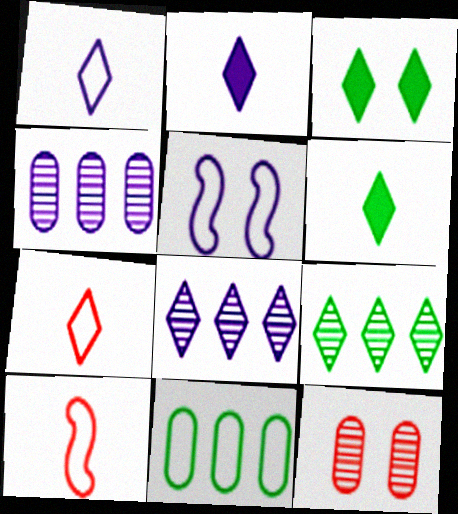[[2, 4, 5], 
[3, 4, 10], 
[3, 5, 12], 
[3, 7, 8], 
[5, 7, 11]]